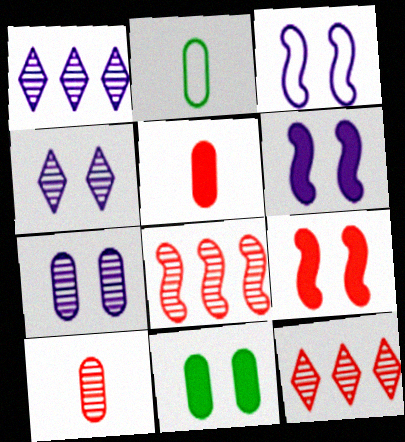[[1, 2, 9], 
[2, 6, 12]]